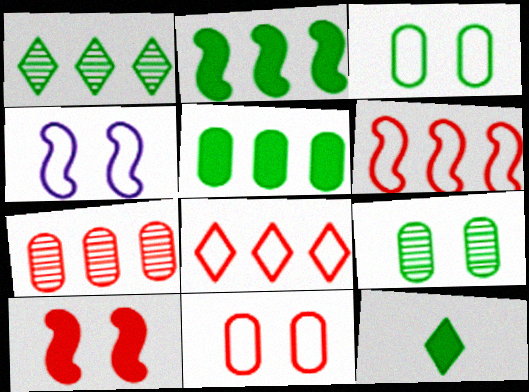[[4, 7, 12]]